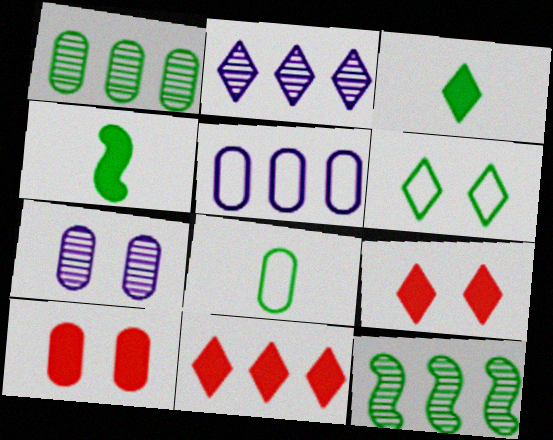[[1, 4, 6], 
[5, 11, 12]]